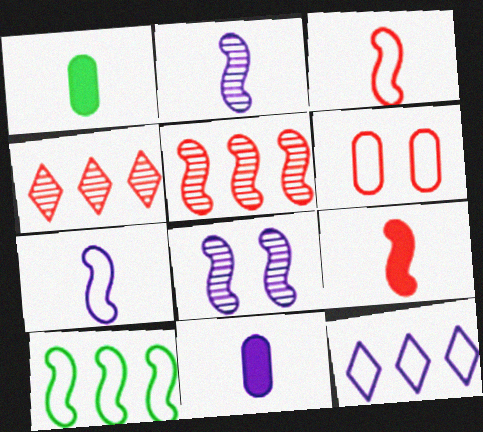[[4, 6, 9], 
[8, 9, 10], 
[8, 11, 12]]